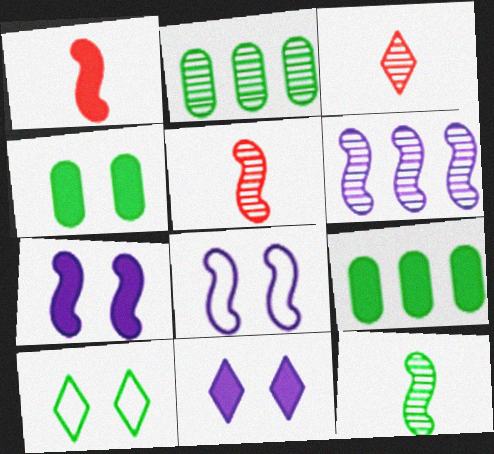[[1, 9, 11], 
[3, 8, 9], 
[9, 10, 12]]